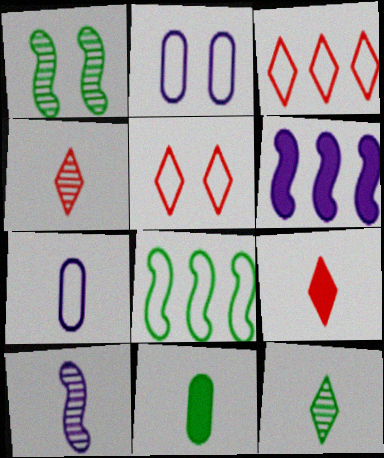[[5, 7, 8]]